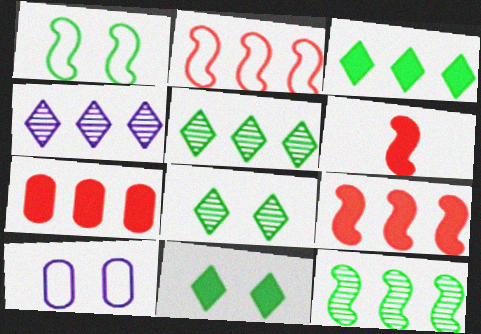[[5, 6, 10]]